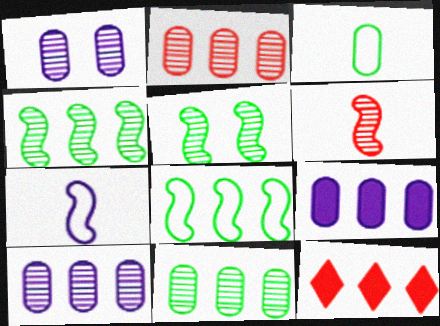[[2, 10, 11], 
[8, 10, 12]]